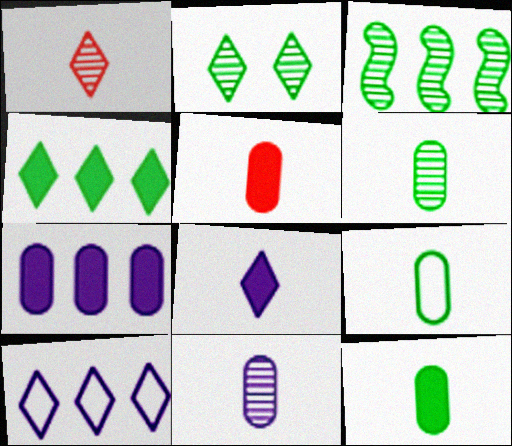[[2, 3, 6], 
[5, 9, 11], 
[6, 9, 12]]